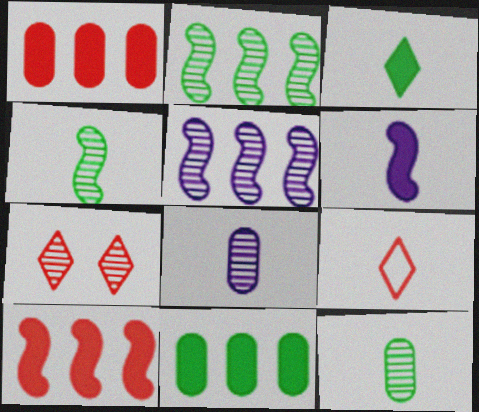[[2, 7, 8], 
[5, 7, 12], 
[6, 9, 12]]